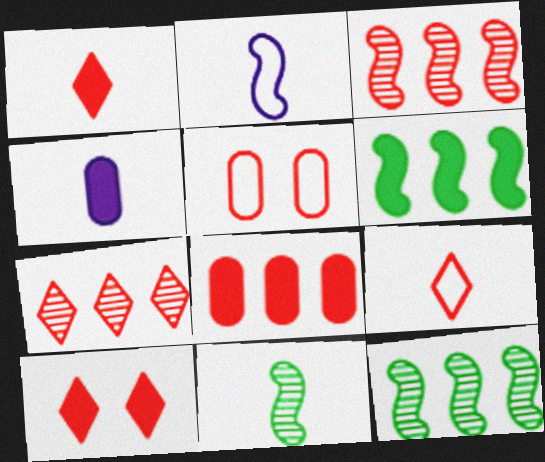[[1, 3, 5], 
[4, 6, 10], 
[4, 9, 11], 
[7, 9, 10]]